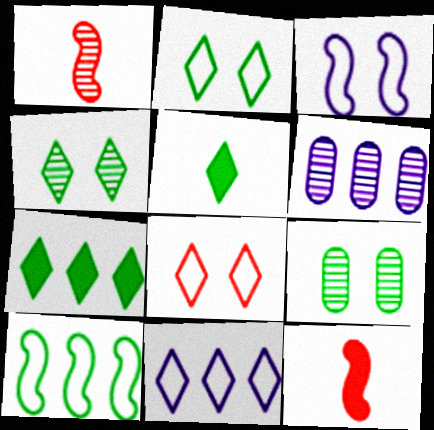[[1, 4, 6], 
[2, 6, 12], 
[5, 9, 10], 
[9, 11, 12]]